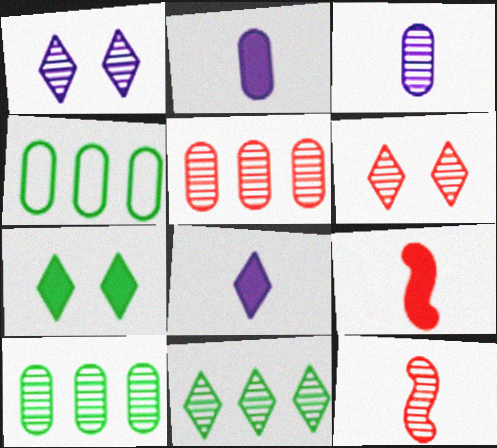[[1, 4, 9], 
[1, 10, 12], 
[5, 6, 12]]